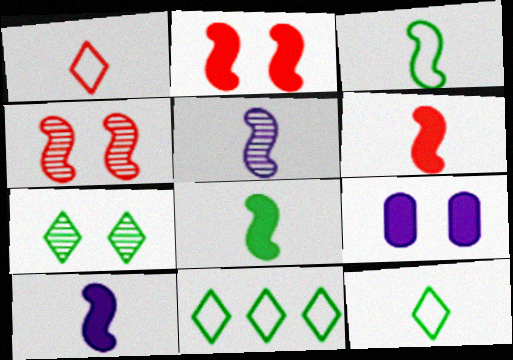[[3, 5, 6], 
[6, 8, 10]]